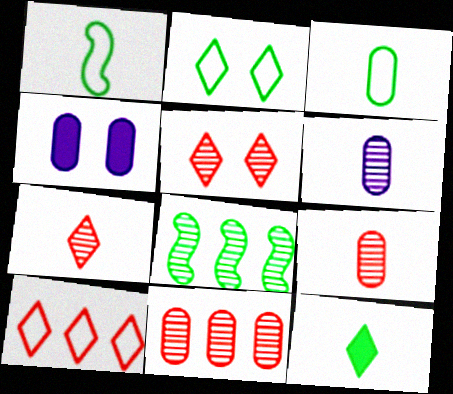[[3, 4, 11], 
[5, 6, 8]]